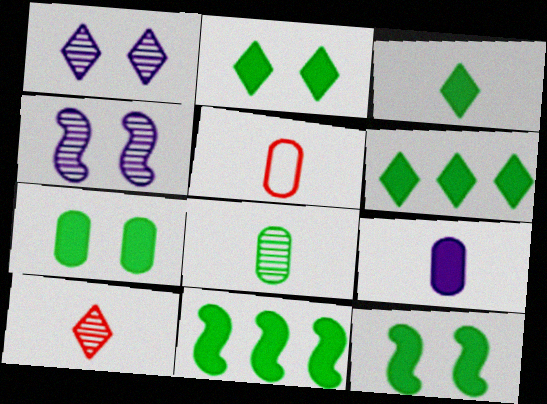[[1, 5, 11], 
[2, 3, 6], 
[2, 7, 12], 
[3, 7, 11], 
[4, 5, 6], 
[5, 8, 9]]